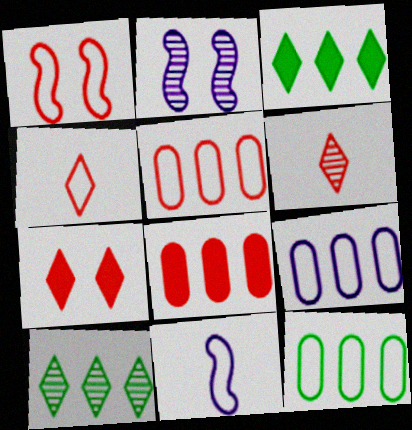[[1, 4, 5], 
[1, 6, 8], 
[5, 9, 12]]